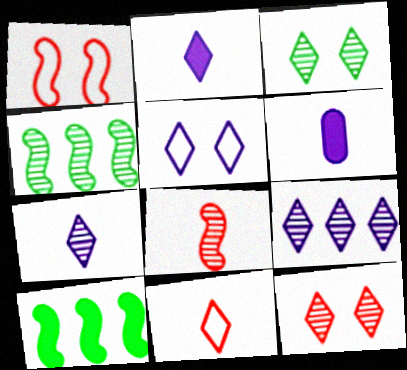[[2, 5, 9]]